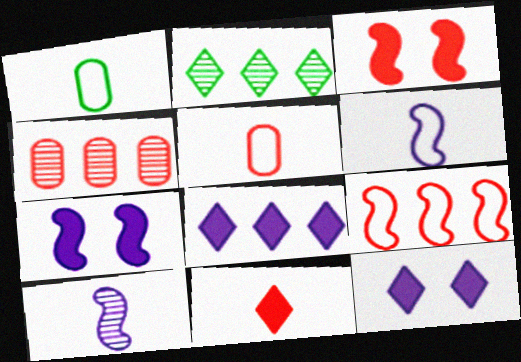[[1, 10, 11], 
[2, 5, 7]]